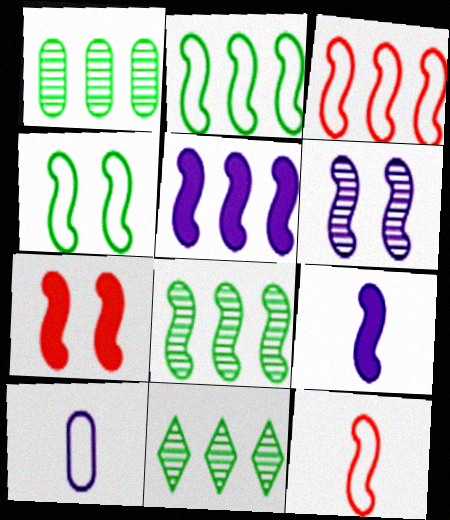[[1, 8, 11], 
[3, 5, 8], 
[4, 6, 7], 
[7, 10, 11]]